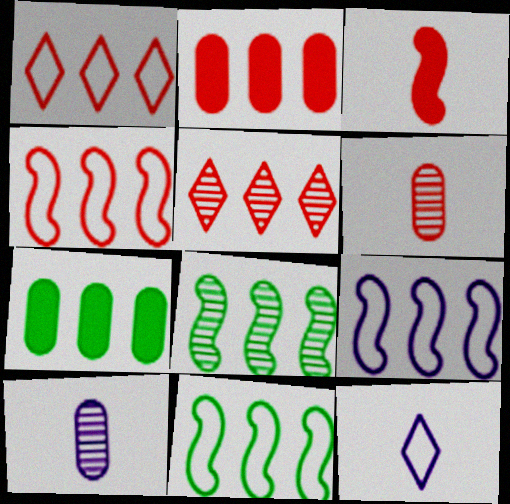[[2, 4, 5], 
[4, 9, 11], 
[5, 7, 9]]